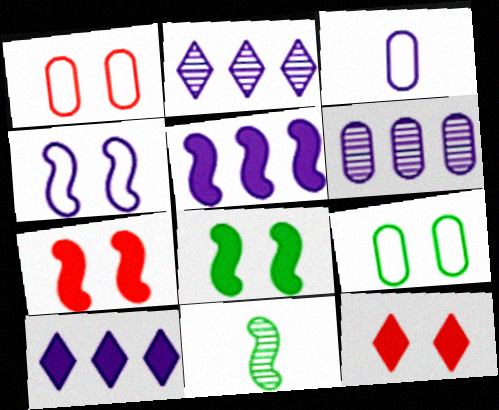[[1, 10, 11]]